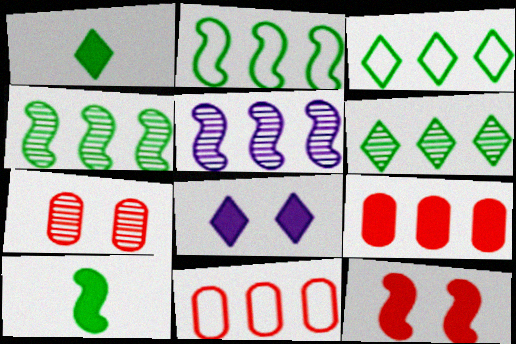[[3, 5, 9], 
[8, 9, 10]]